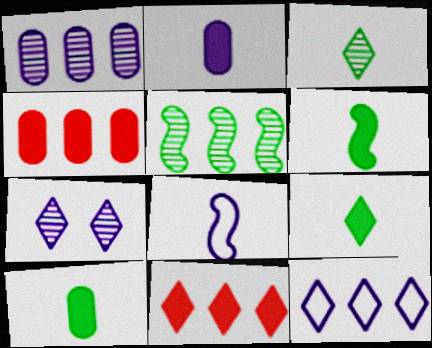[[4, 5, 12], 
[6, 9, 10]]